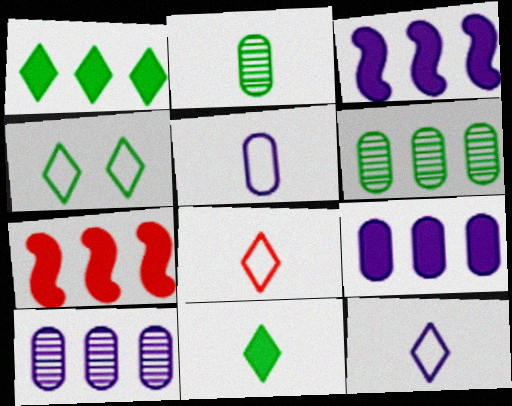[[1, 7, 9]]